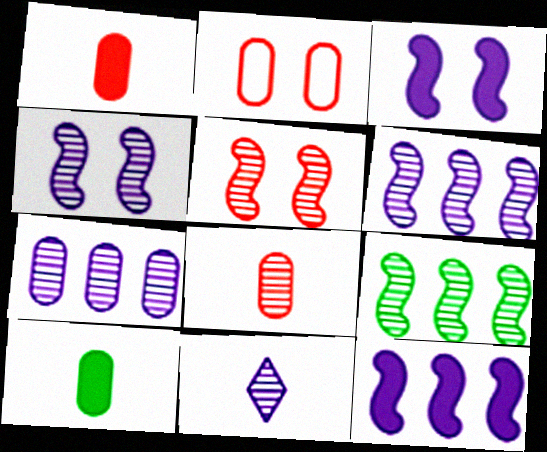[[2, 7, 10], 
[4, 7, 11]]